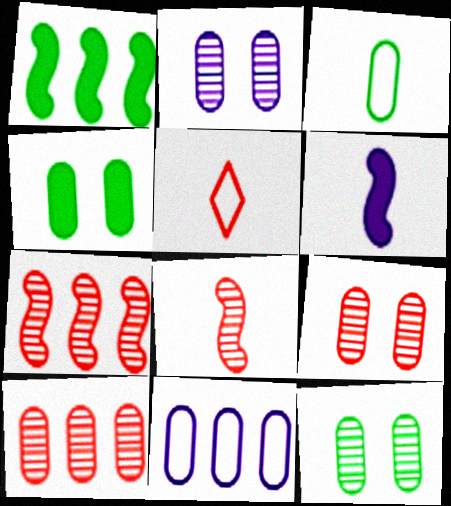[[1, 2, 5], 
[2, 9, 12]]